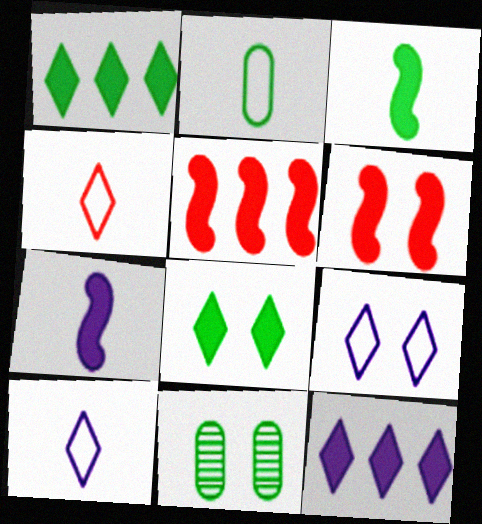[[5, 10, 11], 
[6, 9, 11]]